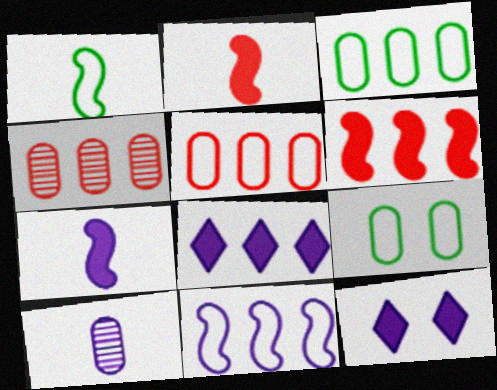[[1, 4, 12], 
[10, 11, 12]]